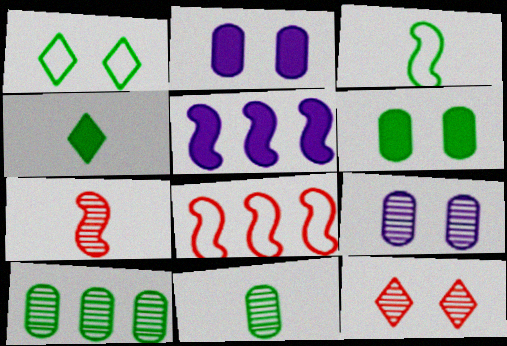[[3, 4, 11], 
[4, 8, 9]]